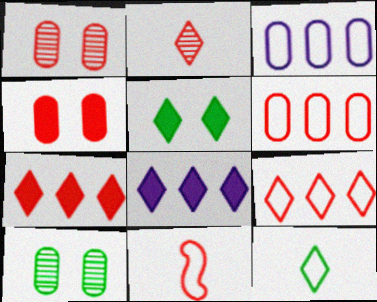[[1, 7, 11], 
[8, 10, 11]]